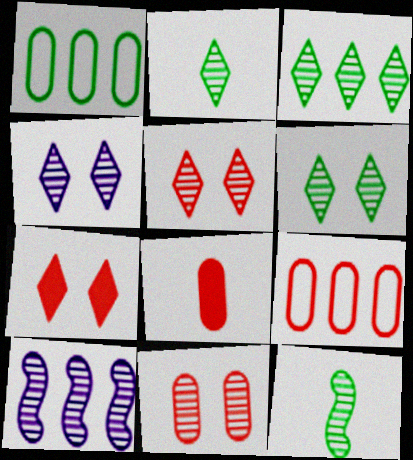[[2, 3, 6], 
[2, 10, 11], 
[4, 5, 6], 
[8, 9, 11]]